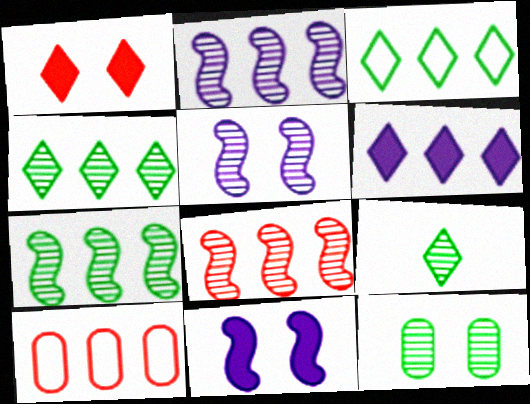[[2, 7, 8], 
[6, 7, 10], 
[7, 9, 12], 
[9, 10, 11]]